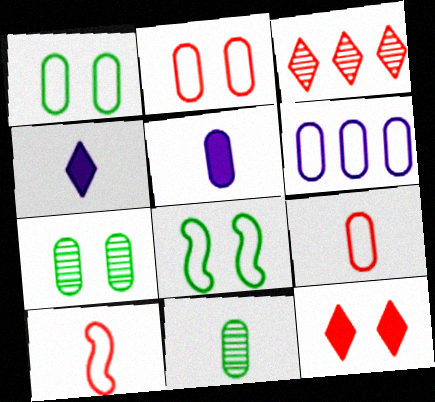[[1, 6, 9], 
[3, 5, 8], 
[4, 10, 11], 
[5, 9, 11]]